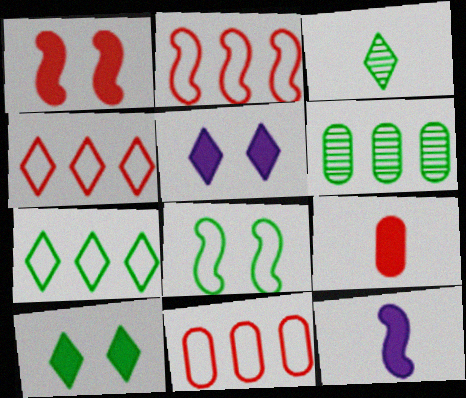[[2, 4, 11], 
[3, 4, 5], 
[3, 7, 10]]